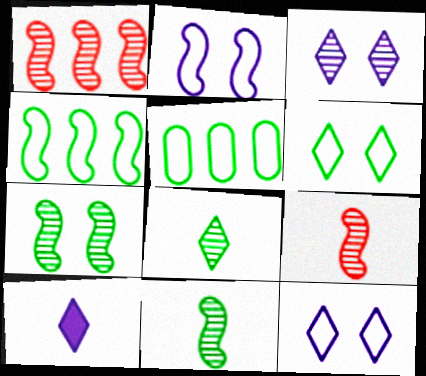[]